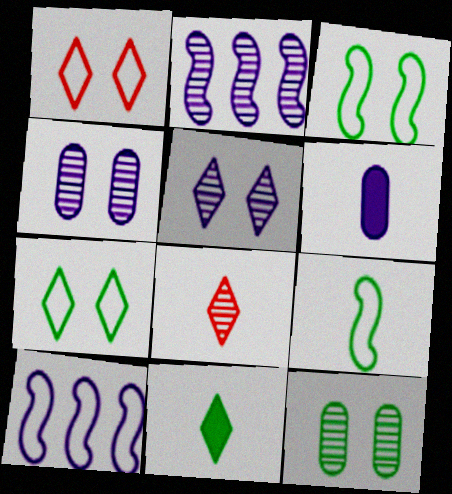[[2, 8, 12], 
[5, 6, 10], 
[6, 8, 9]]